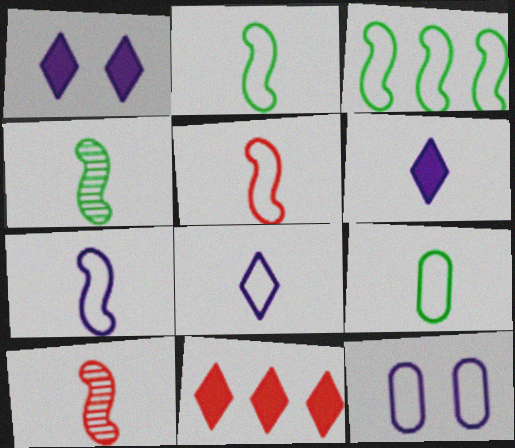[[2, 5, 7], 
[4, 11, 12], 
[5, 8, 9], 
[6, 9, 10]]